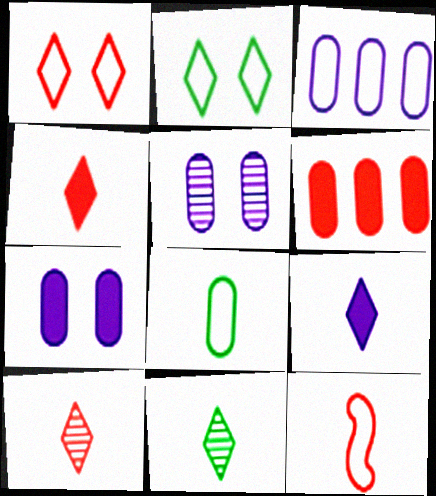[[2, 3, 12], 
[5, 6, 8]]